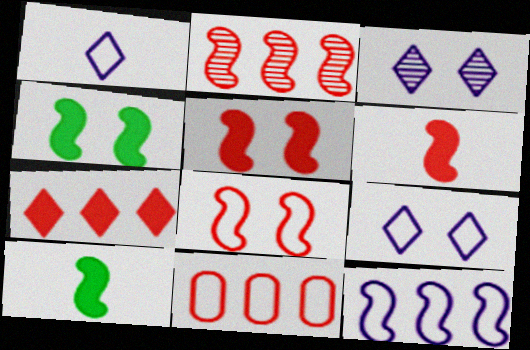[[2, 6, 8], 
[2, 7, 11], 
[3, 10, 11]]